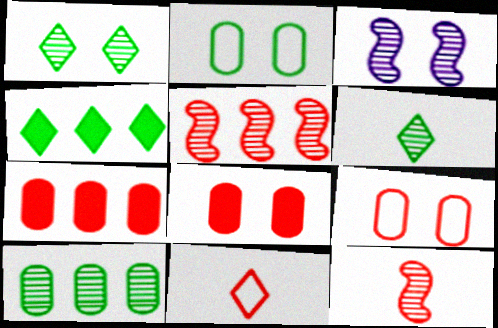[[5, 8, 11]]